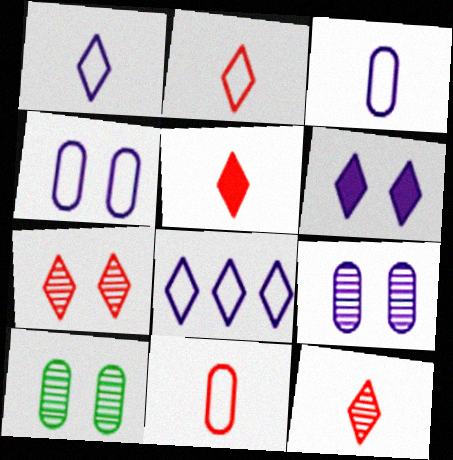[[2, 5, 12]]